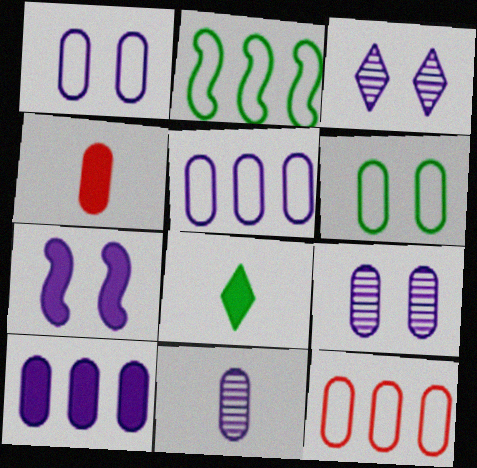[[1, 3, 7], 
[1, 10, 11], 
[2, 3, 4]]